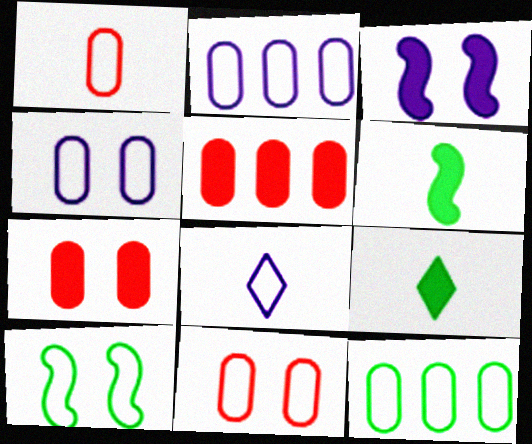[[1, 4, 12], 
[3, 5, 9]]